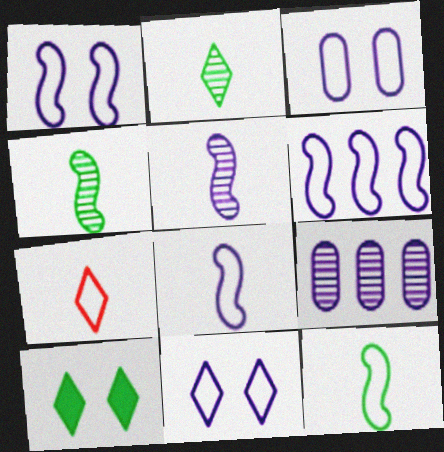[[1, 3, 11], 
[1, 6, 8]]